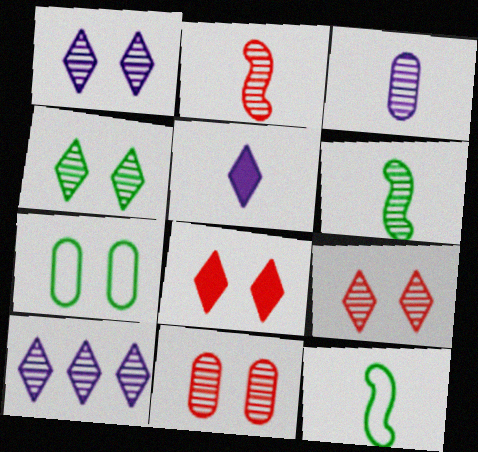[[1, 4, 9], 
[6, 10, 11]]